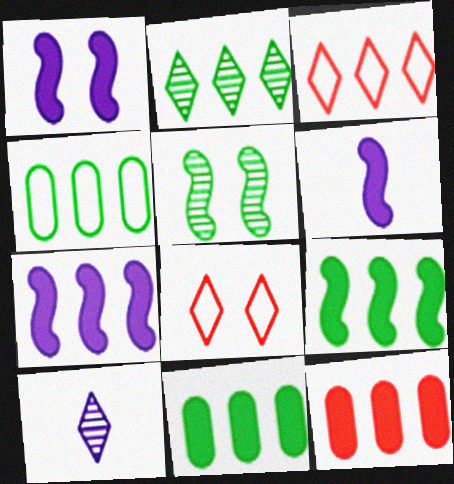[[1, 6, 7], 
[2, 4, 9]]